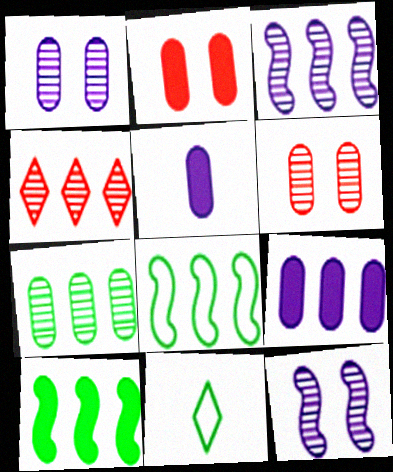[[2, 3, 11], 
[3, 4, 7], 
[4, 8, 9]]